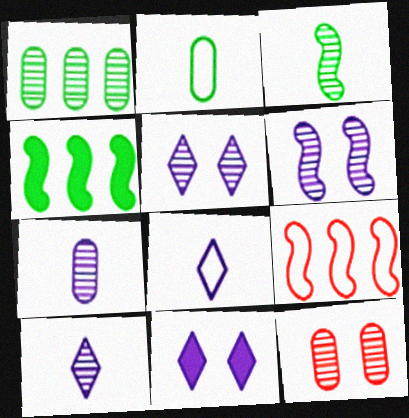[[1, 7, 12], 
[4, 8, 12]]